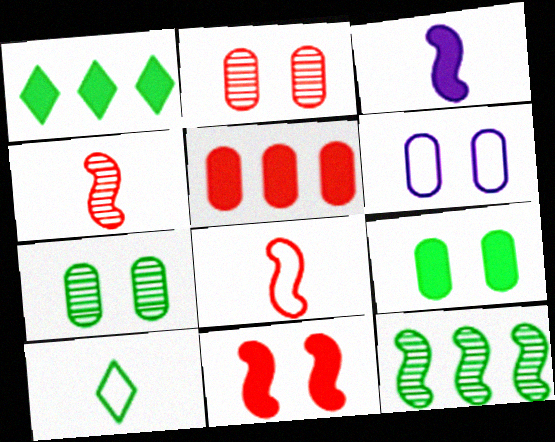[[1, 4, 6], 
[2, 6, 9], 
[9, 10, 12]]